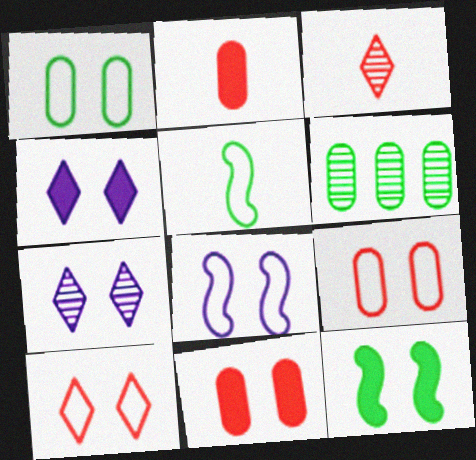[[1, 8, 10], 
[4, 11, 12], 
[7, 9, 12]]